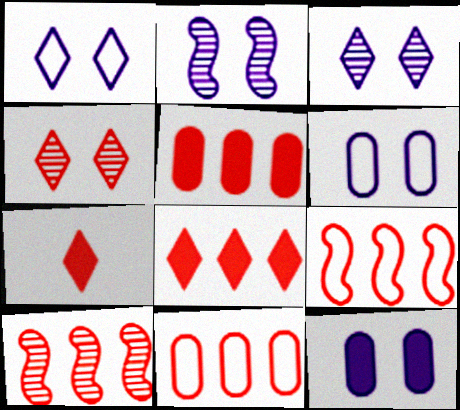[[1, 2, 12], 
[8, 10, 11]]